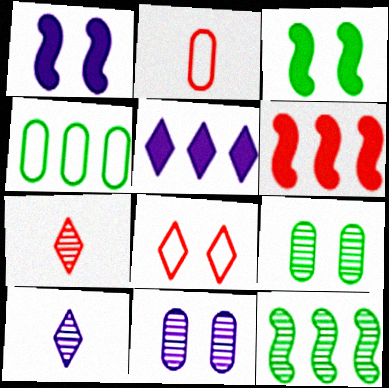[[1, 4, 7], 
[1, 8, 9], 
[3, 8, 11], 
[7, 11, 12]]